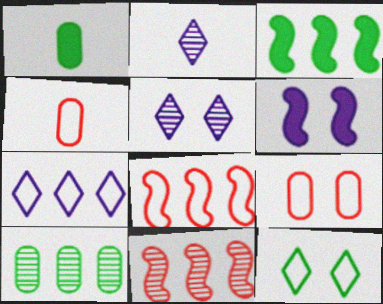[[1, 5, 8], 
[2, 3, 9], 
[3, 4, 5]]